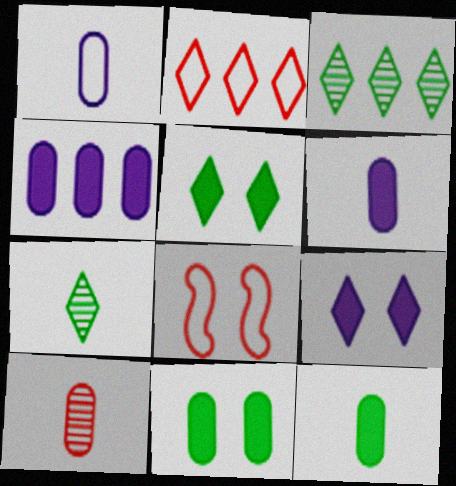[[1, 10, 12], 
[2, 7, 9], 
[3, 6, 8], 
[4, 7, 8]]